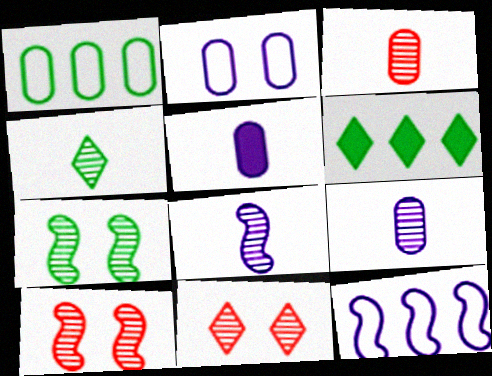[[3, 4, 8]]